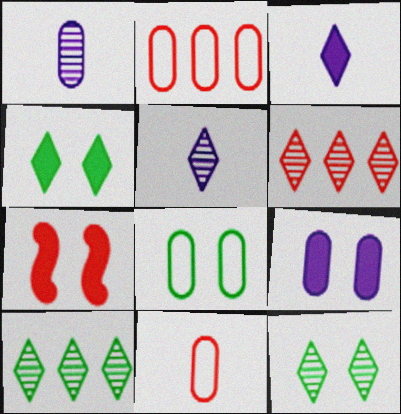[[4, 7, 9], 
[5, 6, 12], 
[6, 7, 11]]